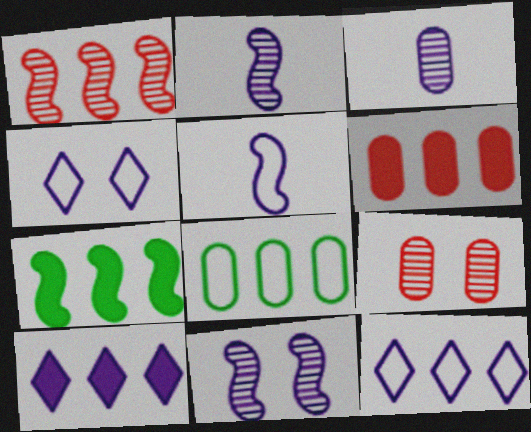[[1, 8, 10], 
[6, 7, 10]]